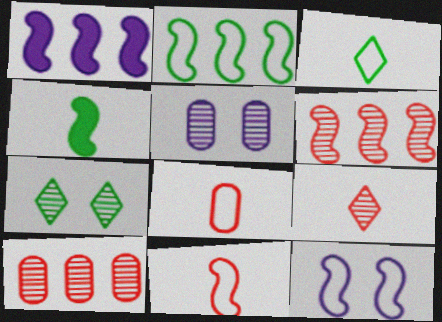[[1, 2, 6], 
[1, 7, 8], 
[2, 11, 12], 
[4, 6, 12]]